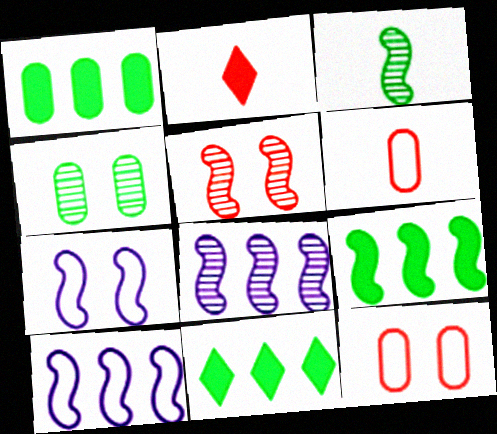[[1, 9, 11], 
[2, 4, 10], 
[3, 5, 8]]